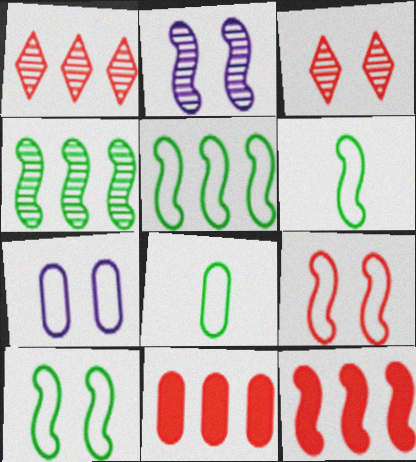[[2, 6, 12], 
[5, 6, 10]]